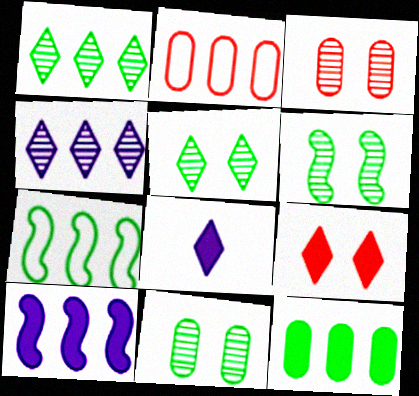[[1, 2, 10], 
[1, 7, 12], 
[2, 6, 8], 
[3, 7, 8], 
[5, 6, 11]]